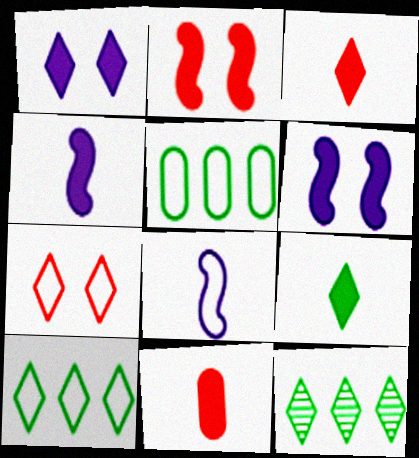[[4, 9, 11], 
[5, 7, 8]]